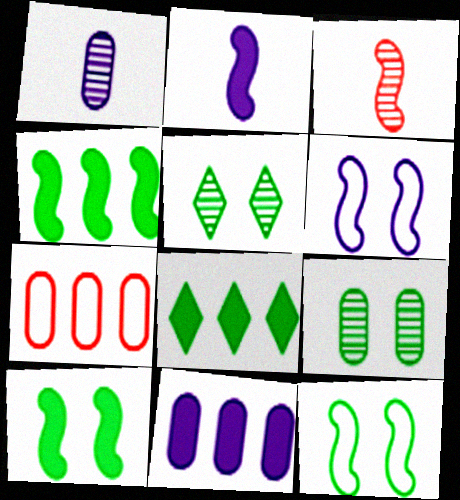[[2, 5, 7], 
[3, 4, 6]]